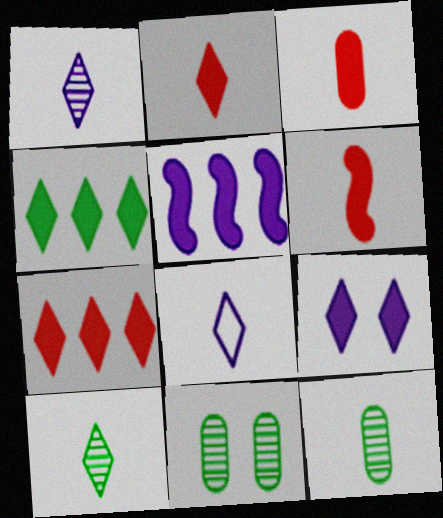[[2, 3, 6], 
[2, 4, 9], 
[2, 8, 10], 
[6, 8, 12]]